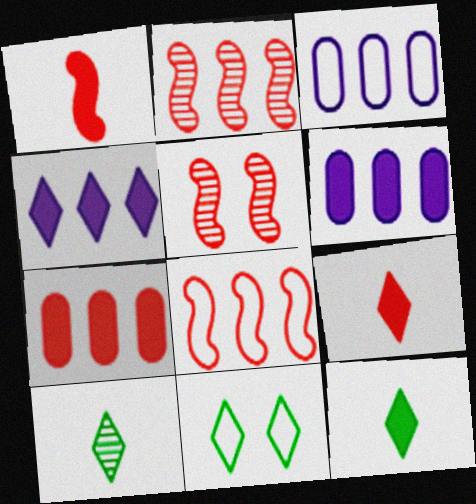[[1, 5, 8], 
[3, 5, 12]]